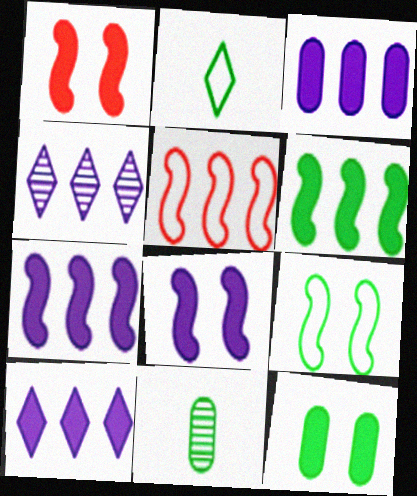[[3, 7, 10]]